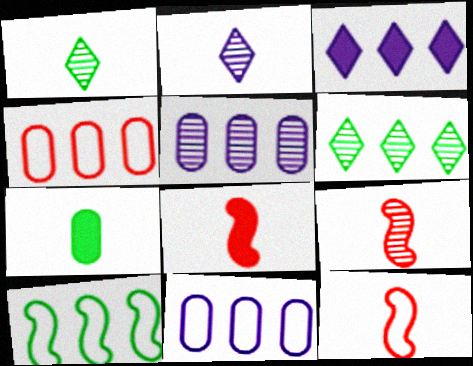[[2, 7, 12], 
[8, 9, 12]]